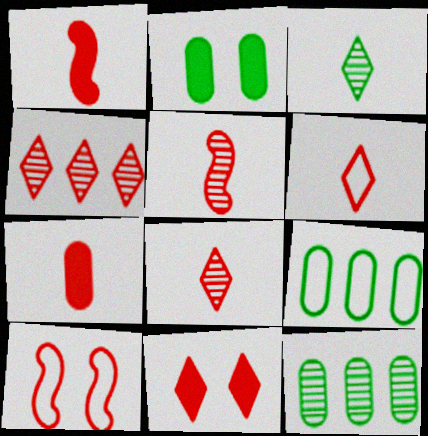[[4, 6, 11], 
[4, 7, 10], 
[5, 6, 7]]